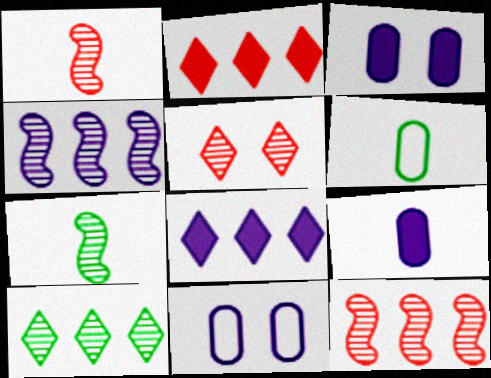[[2, 7, 11]]